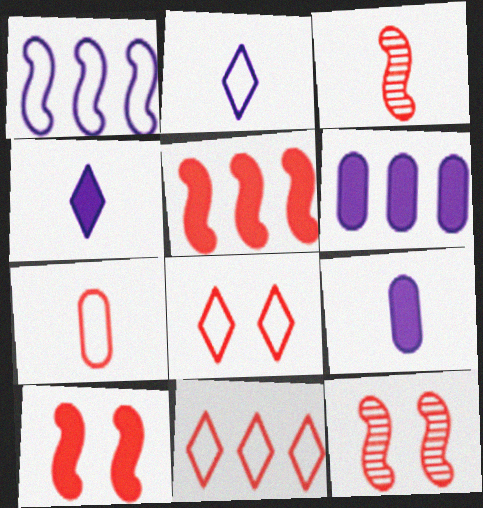[]